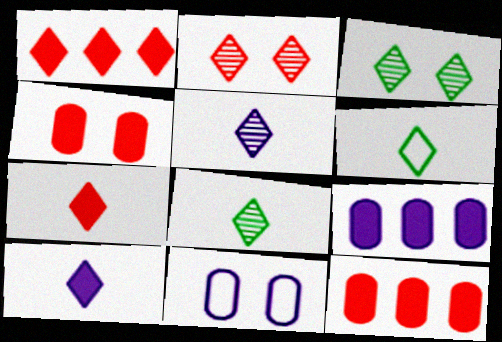[[5, 6, 7]]